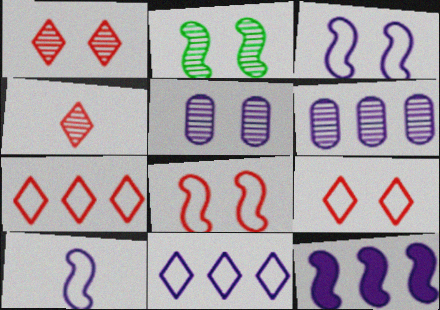[[1, 2, 5], 
[2, 4, 6], 
[6, 11, 12]]